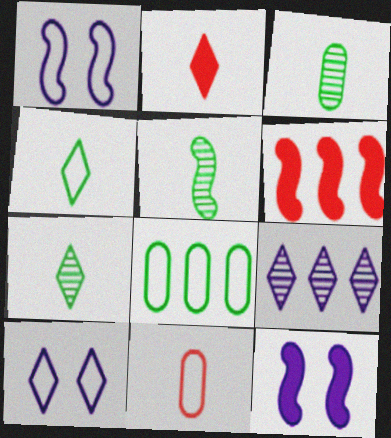[[1, 5, 6], 
[3, 5, 7], 
[3, 6, 10], 
[6, 8, 9]]